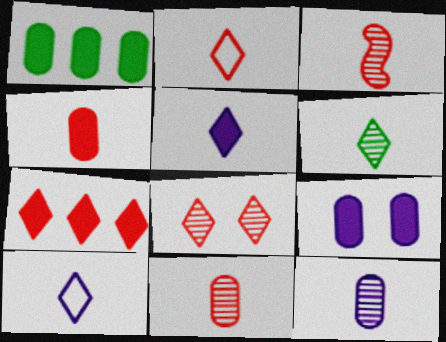[[1, 4, 9], 
[2, 3, 4], 
[2, 5, 6], 
[2, 7, 8], 
[3, 6, 12]]